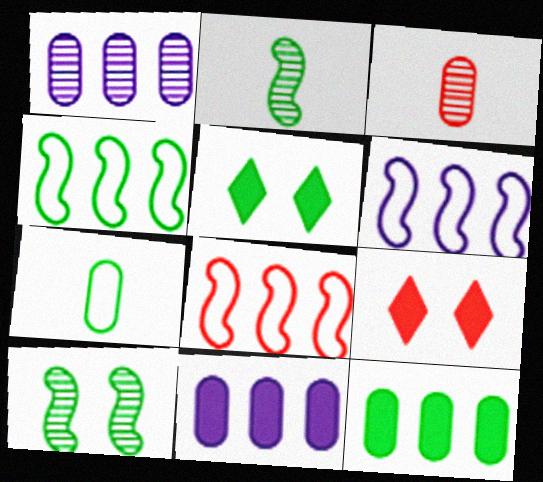[[3, 5, 6], 
[3, 8, 9], 
[4, 6, 8]]